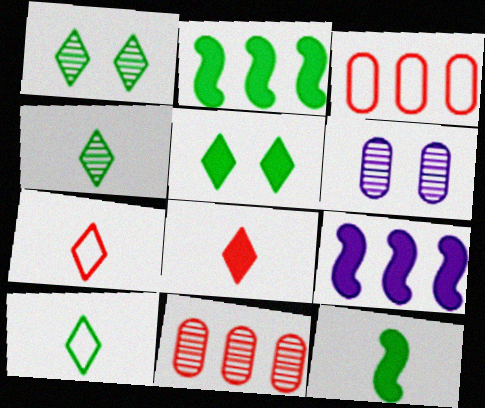[[2, 6, 7]]